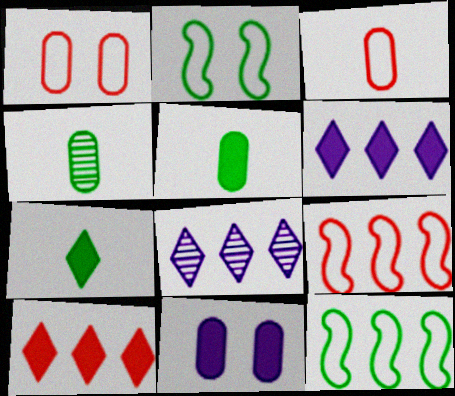[]